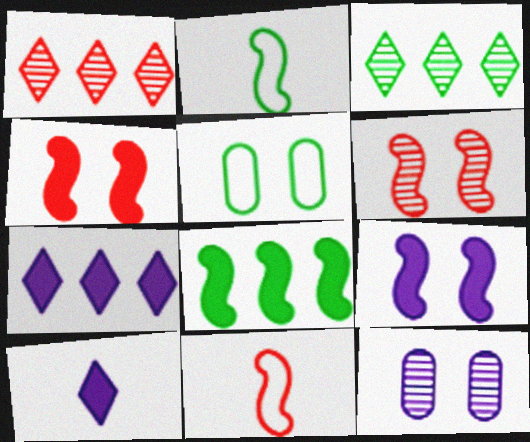[]